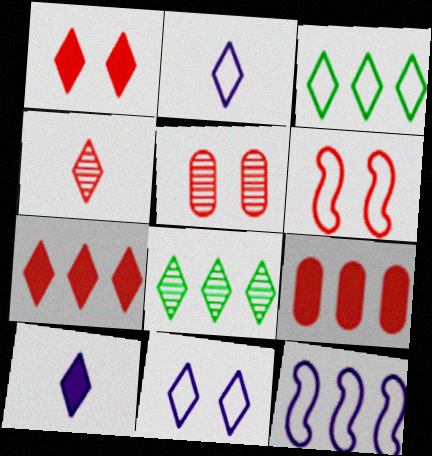[[1, 2, 8], 
[1, 5, 6], 
[4, 6, 9], 
[8, 9, 12]]